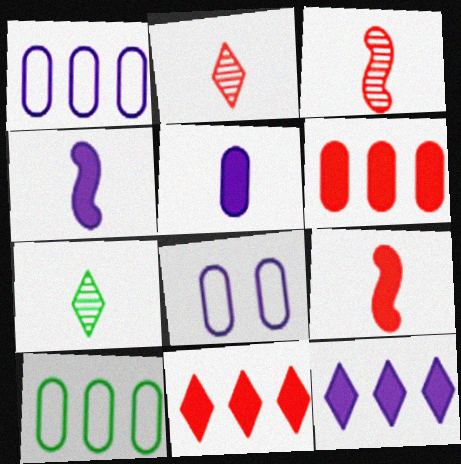[]